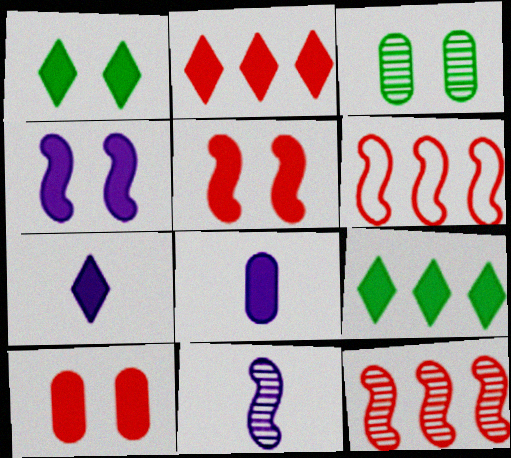[[1, 2, 7], 
[1, 4, 10], 
[3, 6, 7], 
[5, 8, 9]]